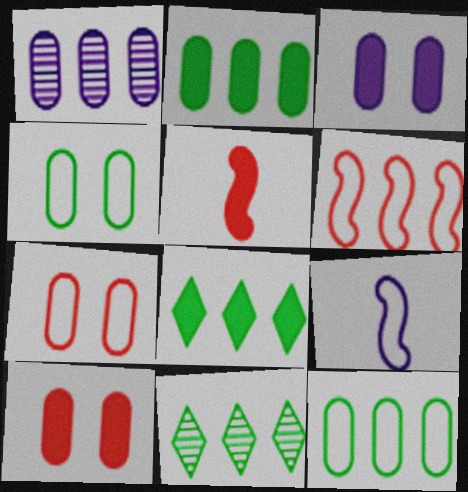[[1, 6, 8], 
[3, 5, 8], 
[9, 10, 11]]